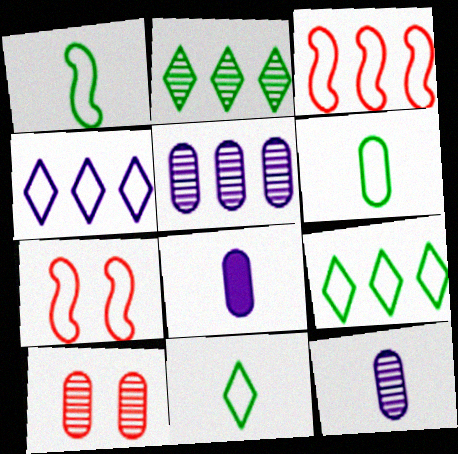[[1, 6, 11], 
[2, 7, 8], 
[4, 6, 7]]